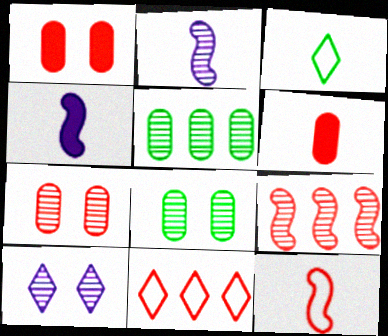[[2, 3, 6], 
[4, 8, 11]]